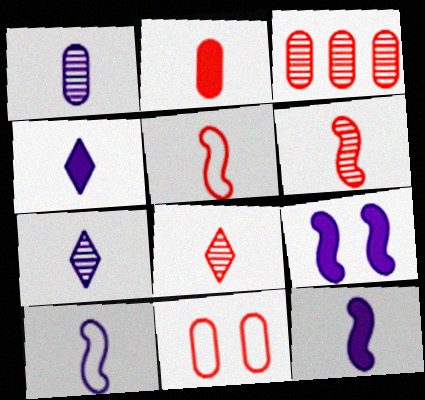[[1, 4, 10], 
[2, 3, 11], 
[2, 5, 8]]